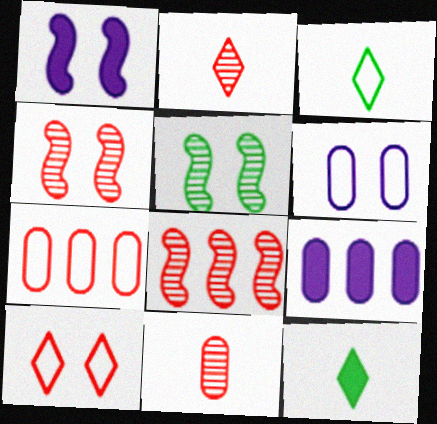[[3, 4, 9], 
[6, 8, 12]]